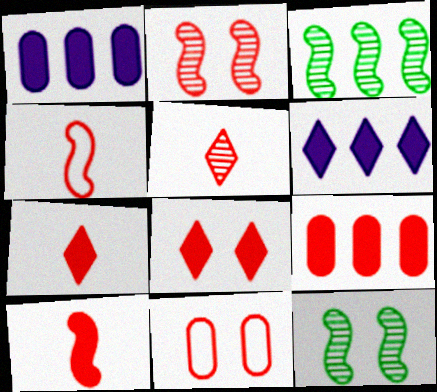[[2, 8, 11], 
[8, 9, 10]]